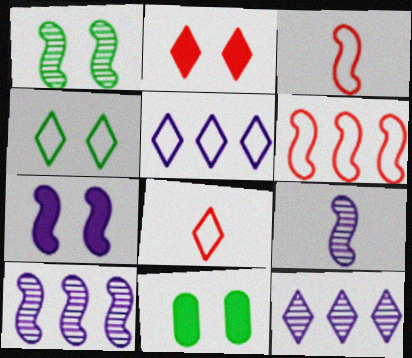[[1, 4, 11], 
[2, 7, 11], 
[3, 11, 12], 
[4, 5, 8], 
[8, 10, 11]]